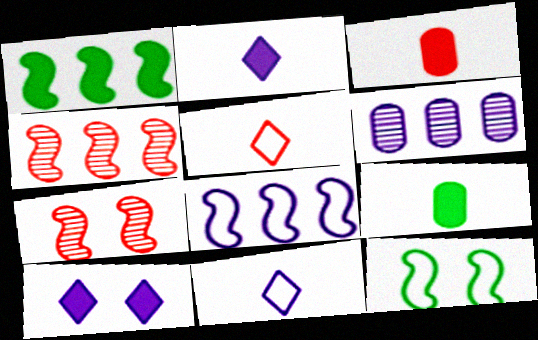[[1, 3, 10], 
[1, 4, 8]]